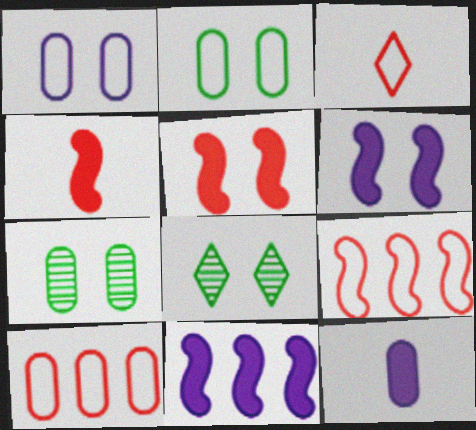[[1, 5, 8], 
[3, 7, 11], 
[7, 10, 12], 
[8, 9, 12]]